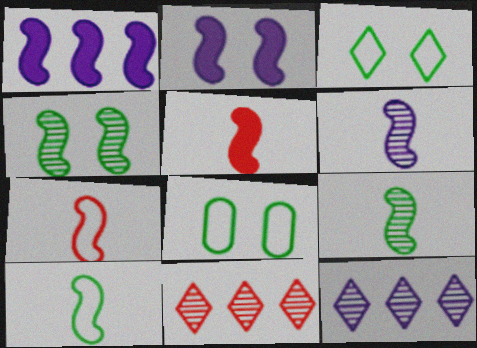[[1, 4, 7], 
[5, 6, 10], 
[5, 8, 12]]